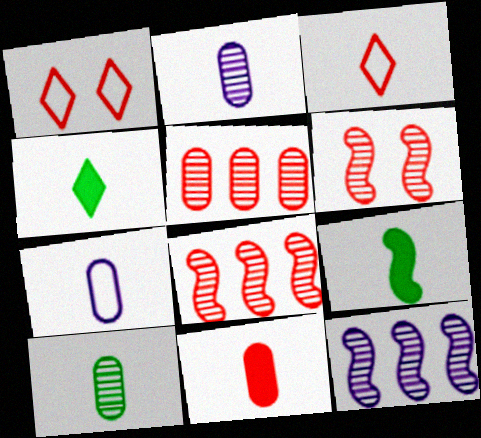[[1, 8, 11], 
[2, 3, 9], 
[7, 10, 11]]